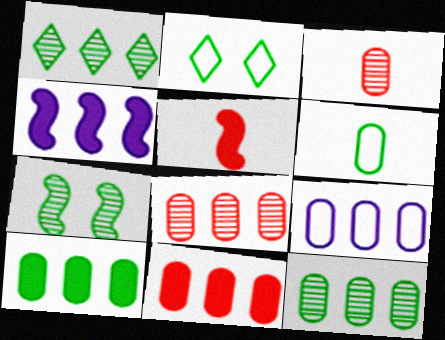[[2, 3, 4], 
[8, 9, 10], 
[9, 11, 12]]